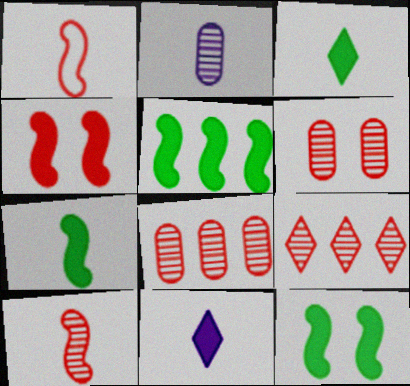[[1, 2, 3], 
[5, 7, 12], 
[6, 9, 10]]